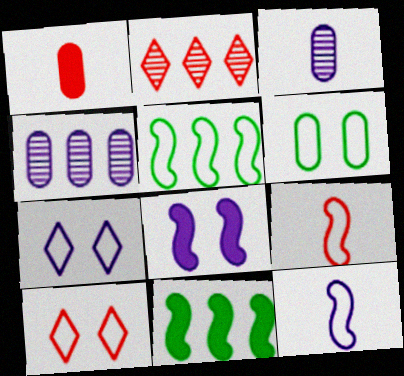[[1, 4, 6], 
[3, 10, 11]]